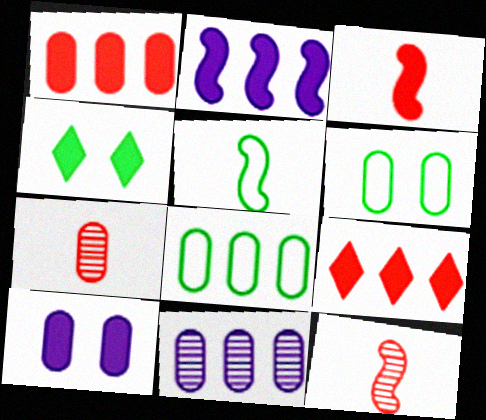[[1, 8, 11], 
[7, 8, 10]]